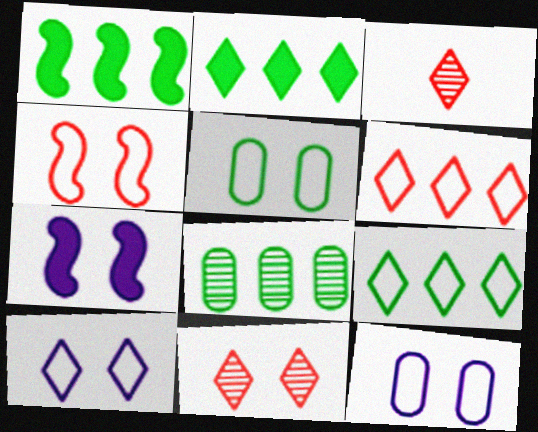[[1, 3, 12], 
[1, 8, 9], 
[2, 3, 10], 
[4, 5, 10], 
[5, 7, 11]]